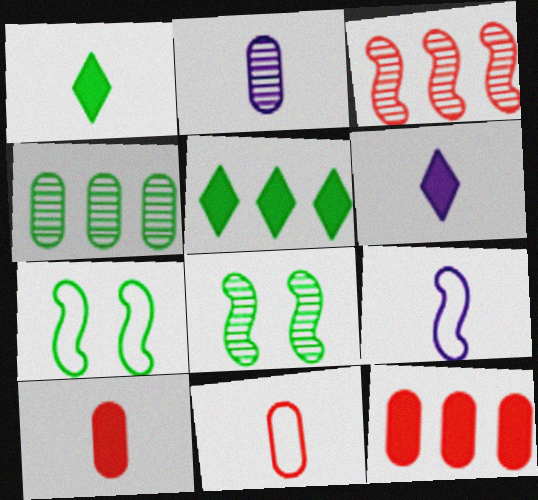[[1, 4, 7], 
[2, 6, 9]]